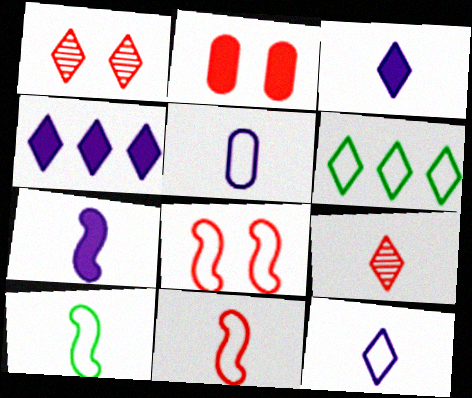[[1, 2, 8], 
[1, 3, 6], 
[5, 6, 8]]